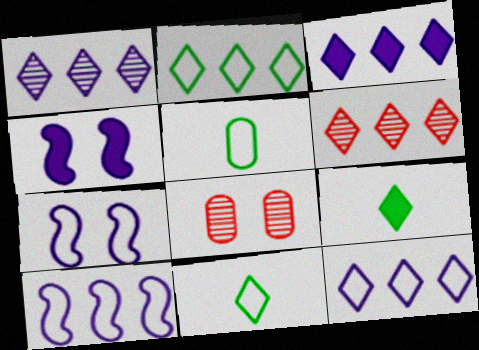[[1, 3, 12], 
[2, 3, 6], 
[4, 5, 6], 
[8, 9, 10]]